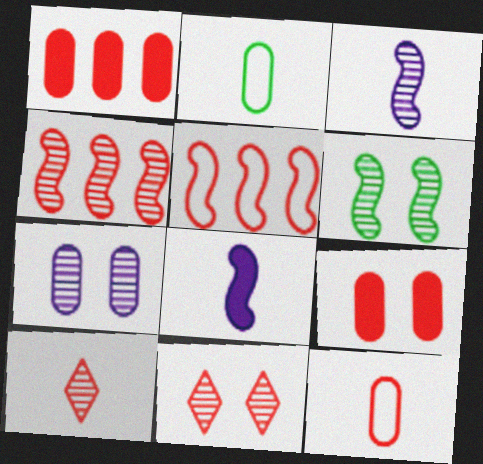[[1, 2, 7], 
[2, 8, 10], 
[3, 4, 6], 
[5, 6, 8], 
[5, 9, 10], 
[6, 7, 11]]